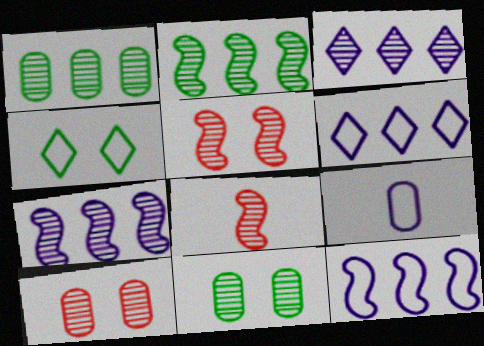[[3, 8, 11]]